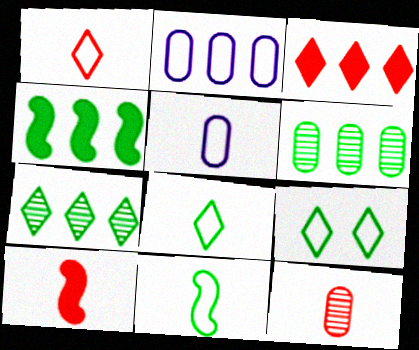[[1, 5, 11], 
[1, 10, 12]]